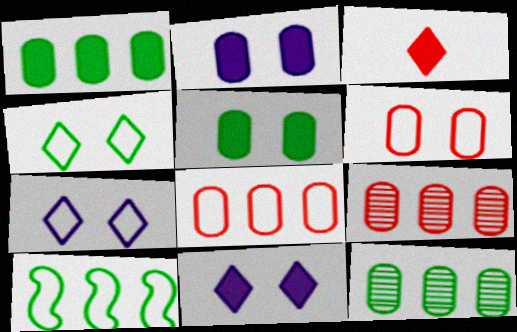[]